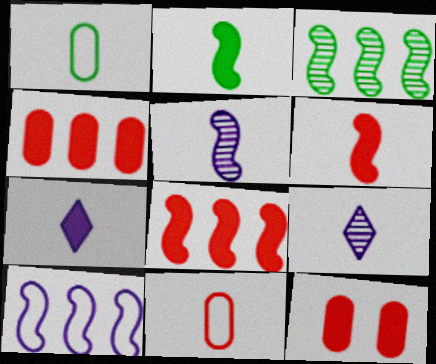[[1, 6, 9], 
[2, 9, 11], 
[3, 8, 10]]